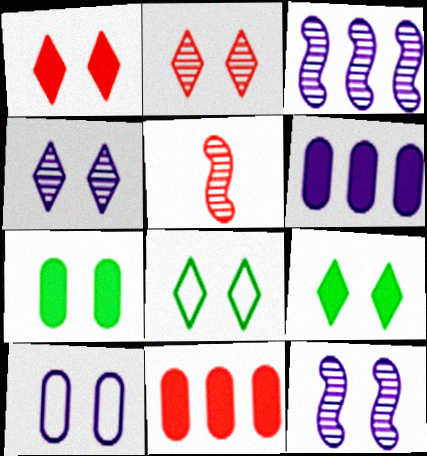[[1, 4, 8], 
[5, 6, 8]]